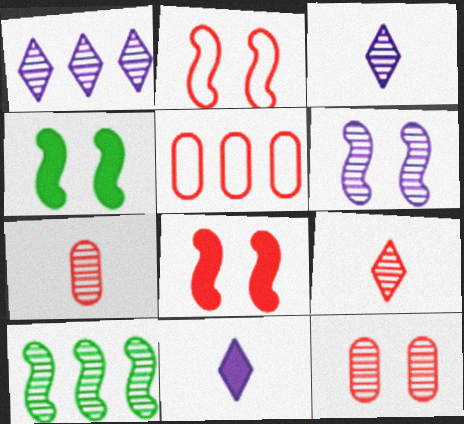[[2, 4, 6], 
[3, 4, 5], 
[3, 10, 12], 
[5, 8, 9]]